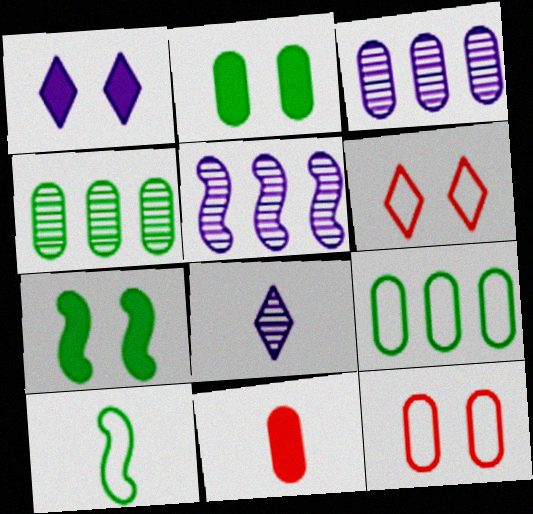[[8, 10, 11]]